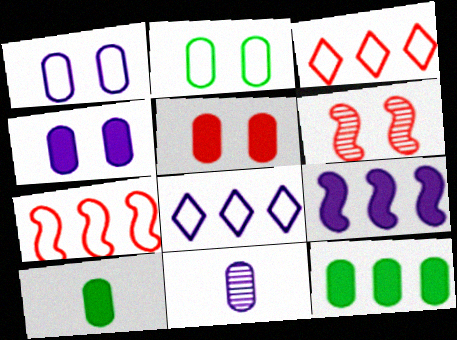[[6, 8, 10]]